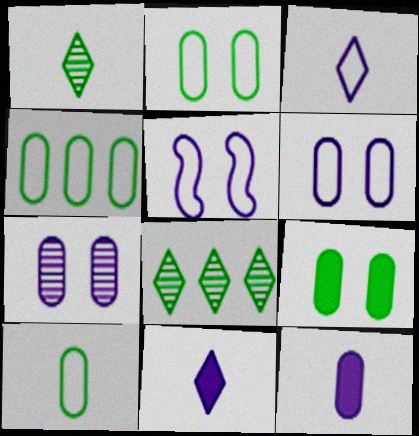[[2, 4, 10]]